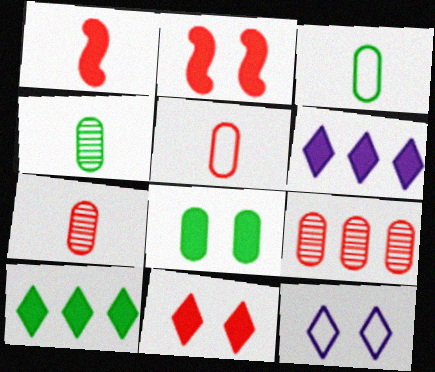[[1, 6, 8]]